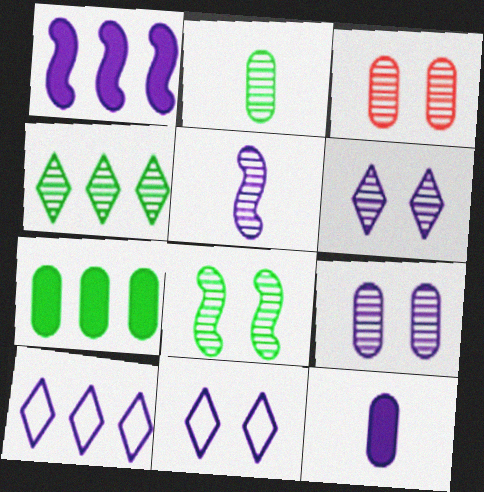[[2, 4, 8], 
[3, 4, 5], 
[3, 6, 8]]